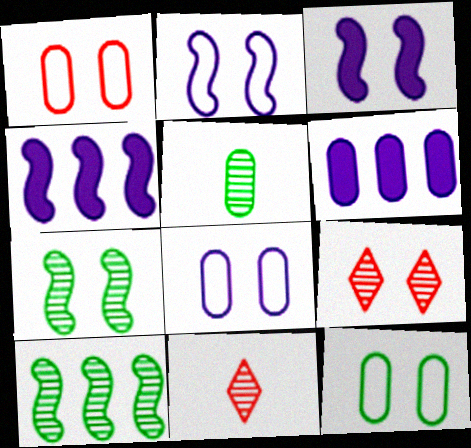[[1, 5, 6], 
[1, 8, 12], 
[3, 9, 12], 
[4, 11, 12]]